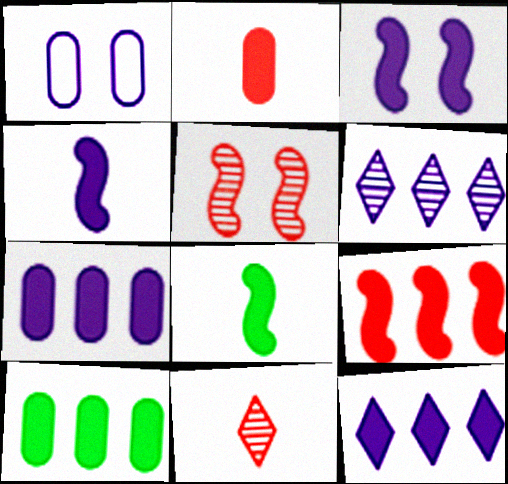[[1, 4, 6], 
[3, 8, 9], 
[9, 10, 12]]